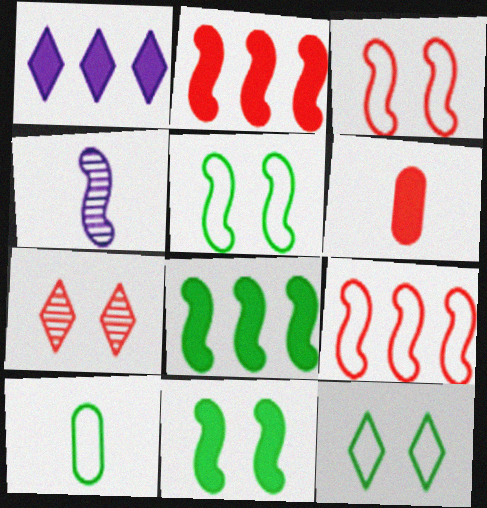[[1, 6, 11], 
[2, 4, 5], 
[3, 4, 8], 
[4, 9, 11], 
[6, 7, 9]]